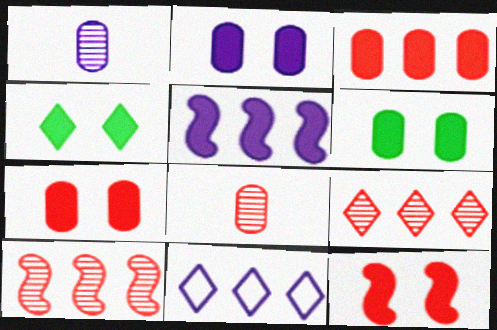[[2, 4, 12], 
[2, 6, 7]]